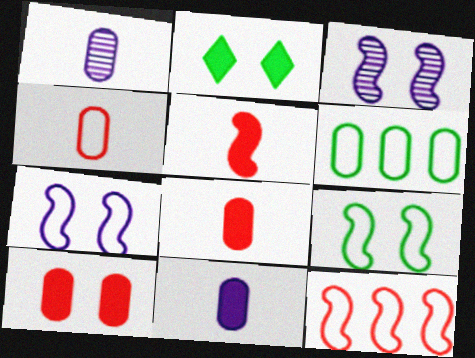[[1, 2, 12], 
[1, 6, 10]]